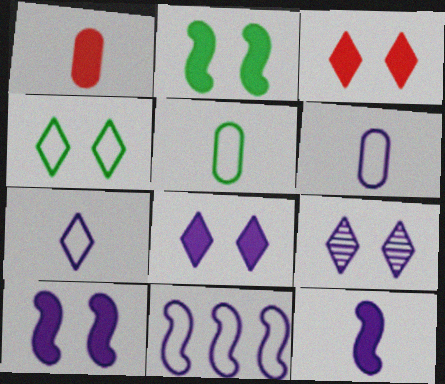[[3, 4, 9]]